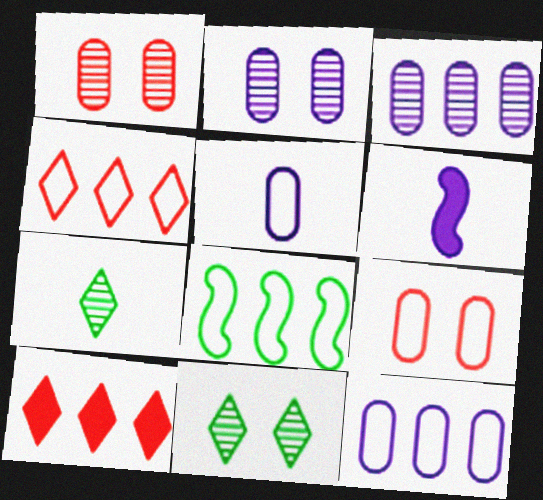[[3, 8, 10], 
[4, 8, 12]]